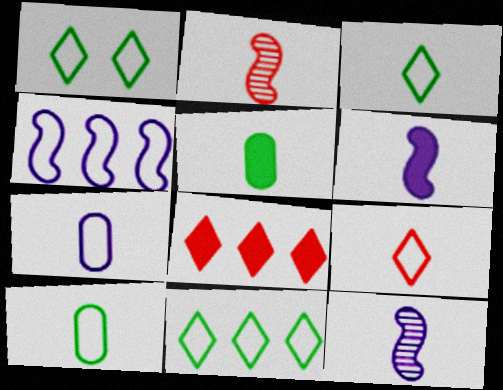[[1, 3, 11], 
[5, 9, 12]]